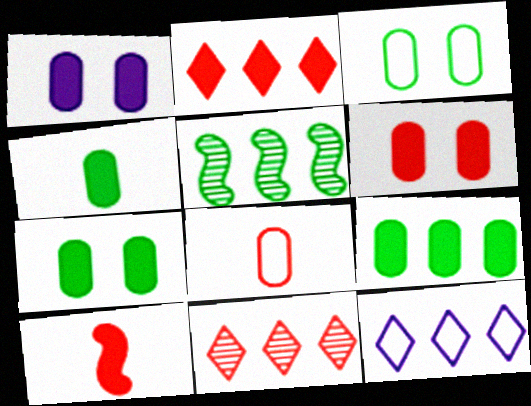[[1, 6, 7], 
[2, 6, 10], 
[4, 7, 9]]